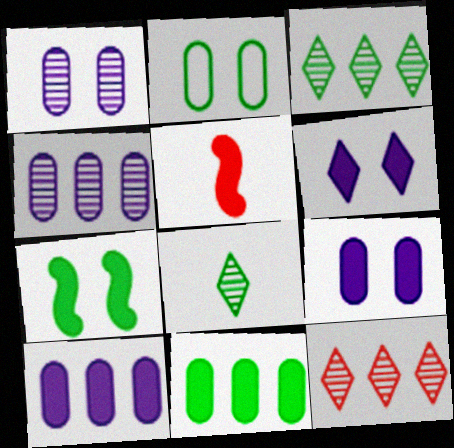[[5, 6, 11]]